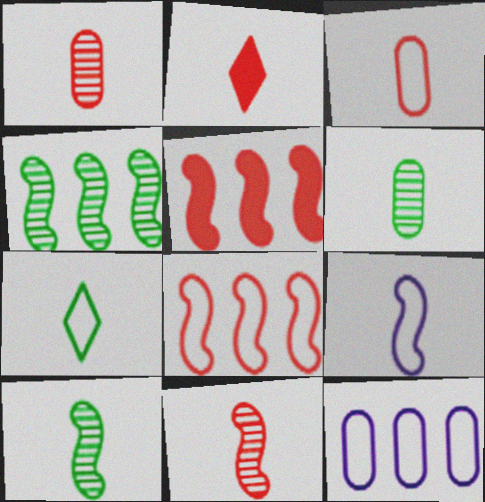[[2, 3, 11], 
[2, 6, 9], 
[3, 7, 9]]